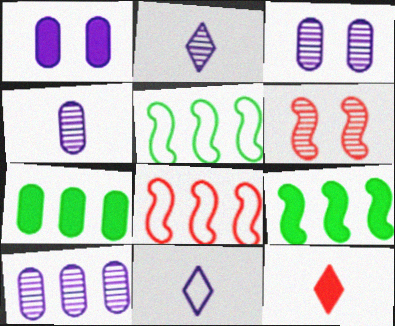[[1, 9, 12], 
[3, 4, 10], 
[3, 5, 12], 
[6, 7, 11]]